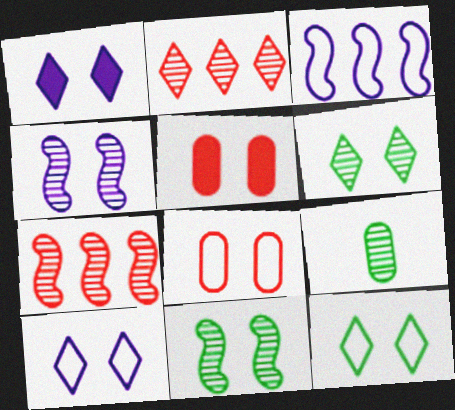[[1, 8, 11], 
[2, 4, 9], 
[4, 5, 12], 
[5, 10, 11]]